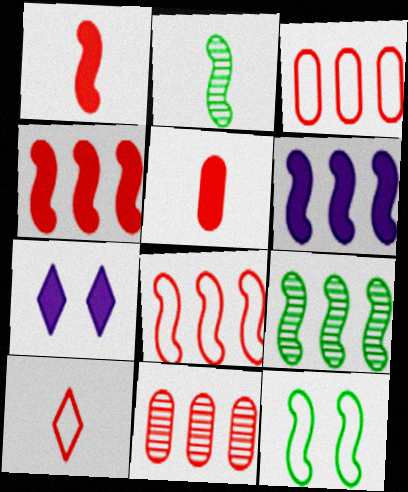[[2, 3, 7], 
[6, 8, 9]]